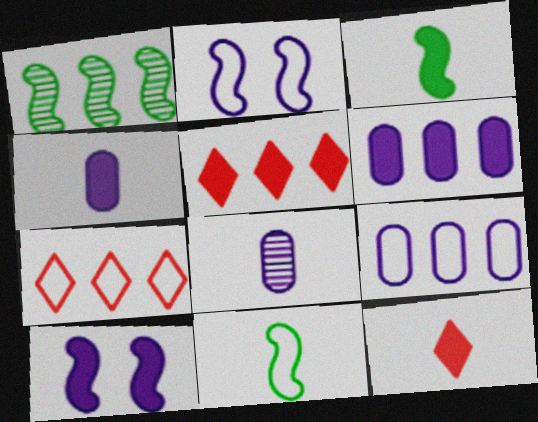[[1, 5, 9], 
[1, 6, 7], 
[3, 4, 12], 
[8, 11, 12]]